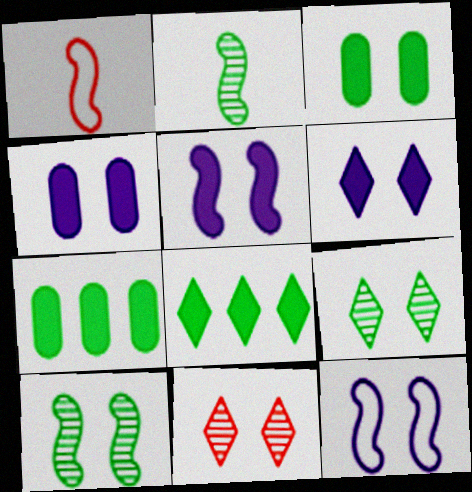[[3, 11, 12], 
[4, 5, 6]]